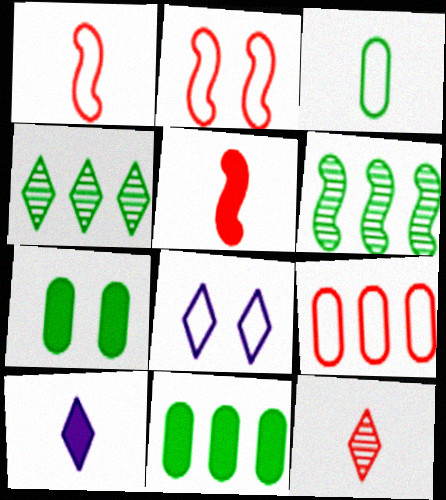[]